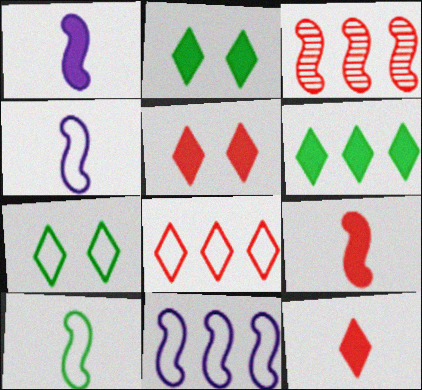[]